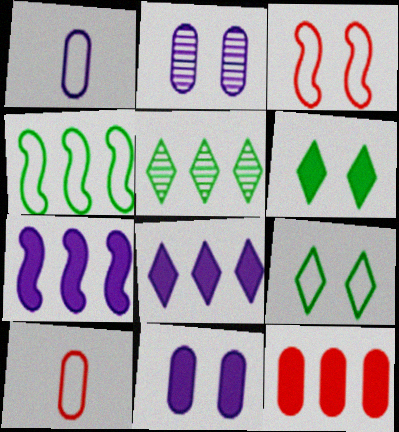[[2, 3, 6]]